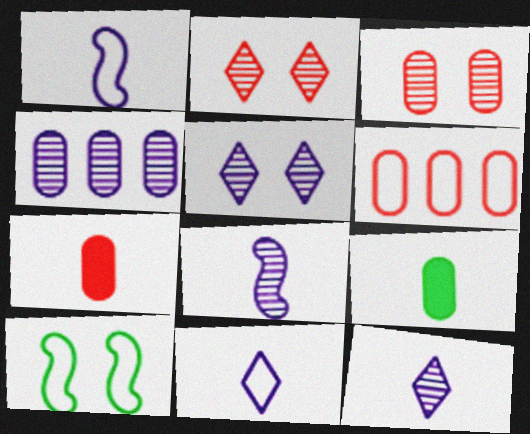[[3, 6, 7], 
[4, 5, 8], 
[6, 10, 11]]